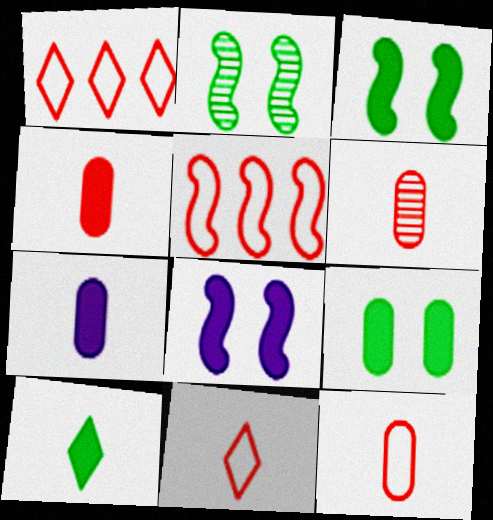[[1, 2, 7], 
[4, 6, 12]]